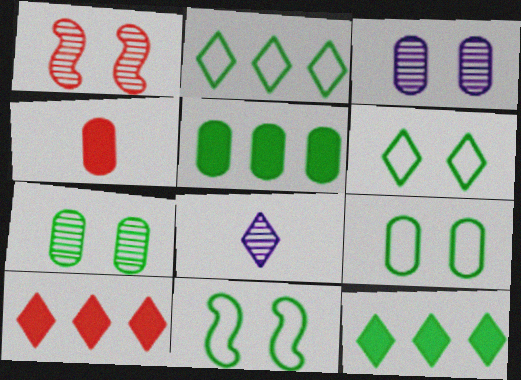[[6, 8, 10], 
[6, 9, 11]]